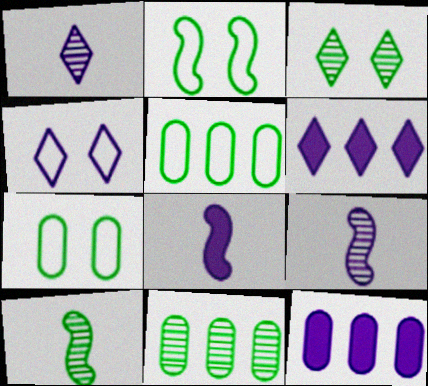[[1, 4, 6], 
[3, 10, 11], 
[4, 9, 12]]